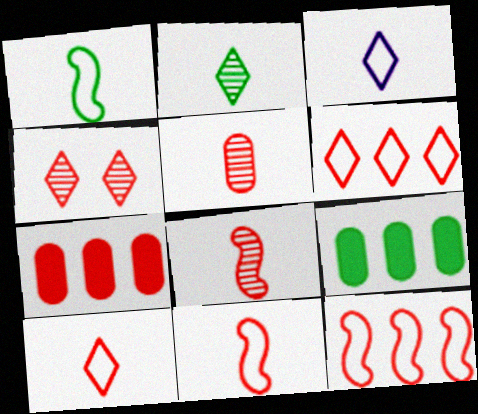[[4, 7, 11]]